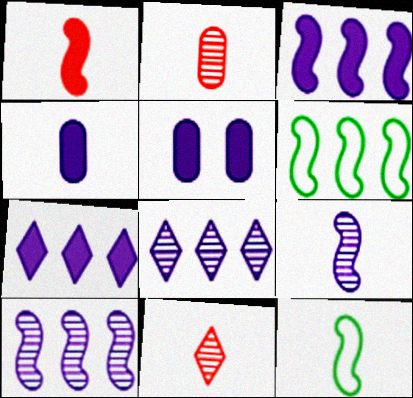[[1, 9, 12], 
[4, 11, 12], 
[5, 6, 11]]